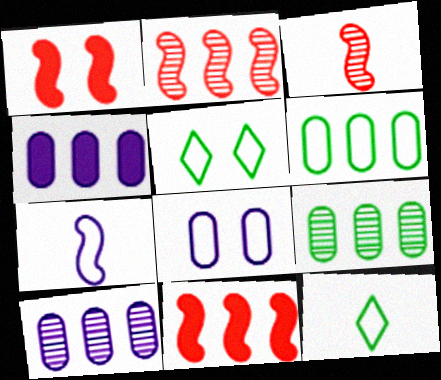[[1, 10, 12], 
[3, 4, 5]]